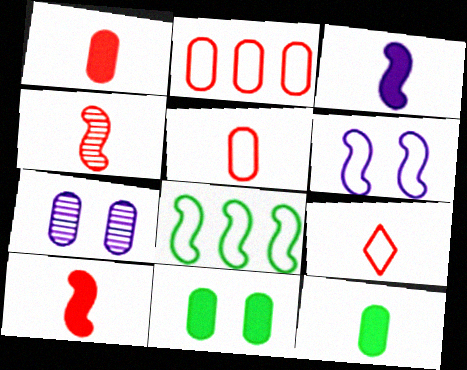[[1, 4, 9], 
[2, 7, 12]]